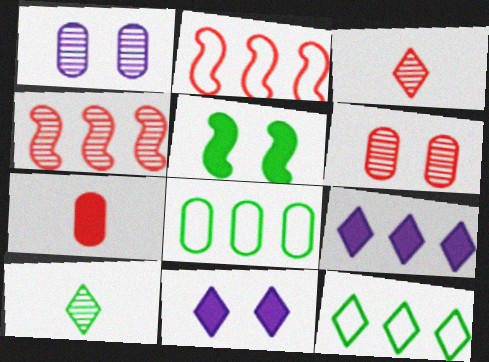[[1, 4, 10], 
[1, 7, 8], 
[3, 4, 6], 
[3, 11, 12], 
[4, 8, 9], 
[5, 7, 9], 
[5, 8, 10]]